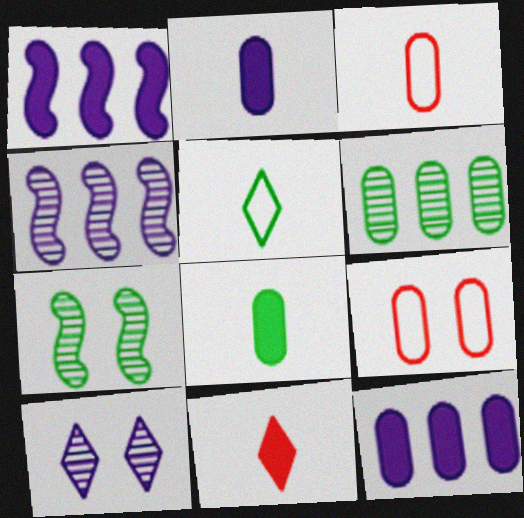[[2, 6, 9]]